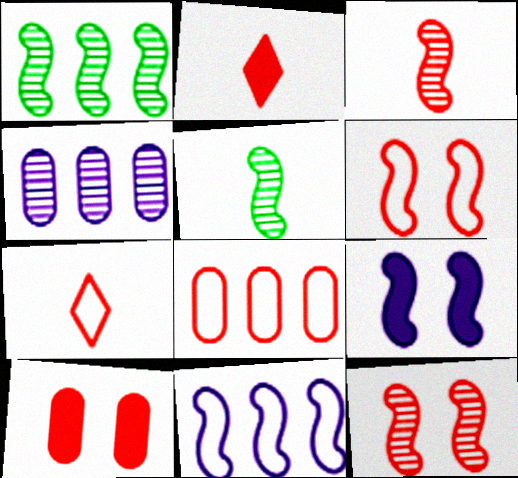[[2, 8, 12], 
[6, 7, 8]]